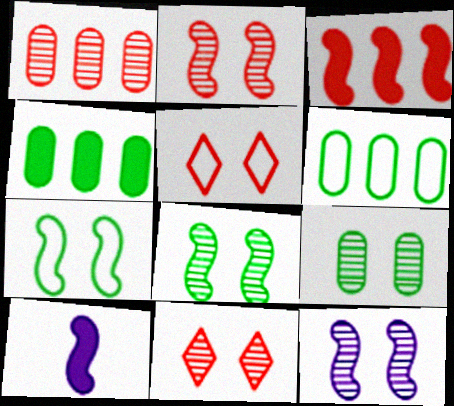[[2, 8, 12], 
[6, 10, 11], 
[9, 11, 12]]